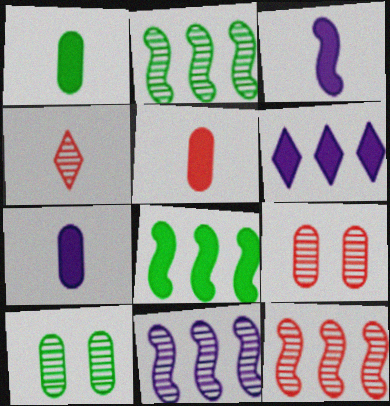[[1, 5, 7], 
[2, 11, 12], 
[4, 9, 12], 
[4, 10, 11]]